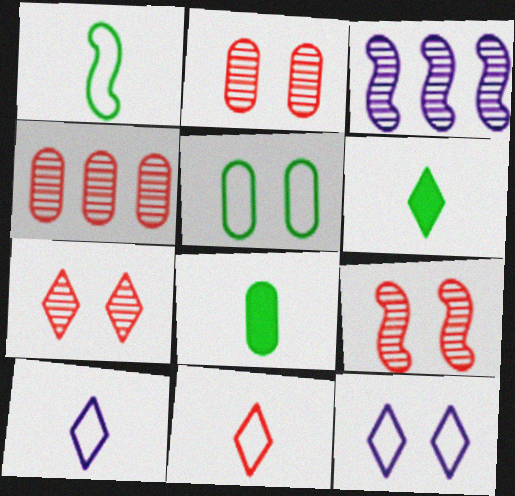[[2, 7, 9]]